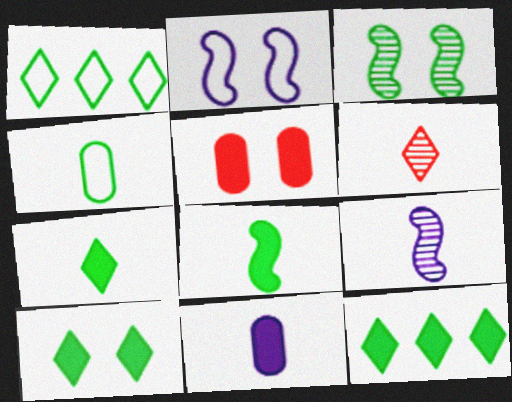[[1, 5, 9], 
[3, 4, 12], 
[7, 10, 12]]